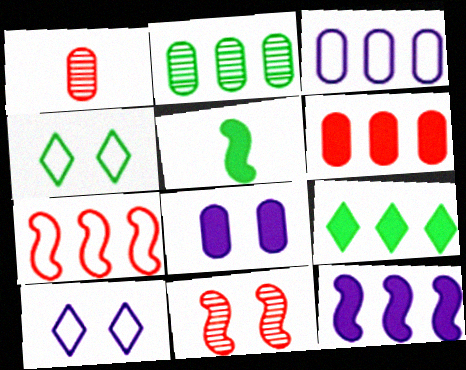[[1, 4, 12], 
[2, 3, 6], 
[2, 4, 5], 
[4, 8, 11], 
[6, 9, 12]]